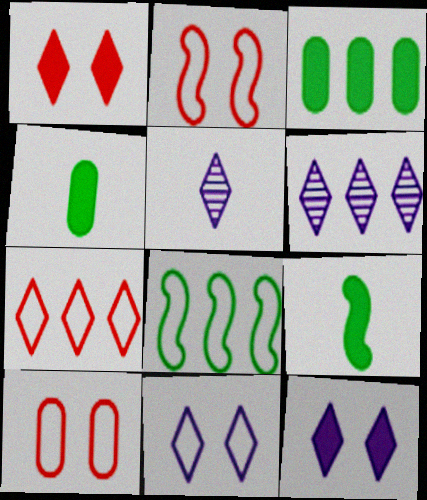[[2, 3, 5], 
[2, 4, 6], 
[6, 9, 10]]